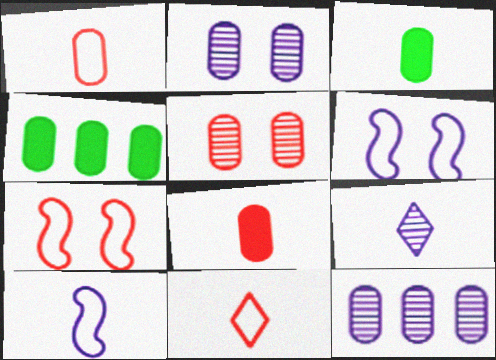[[1, 2, 4], 
[4, 7, 9]]